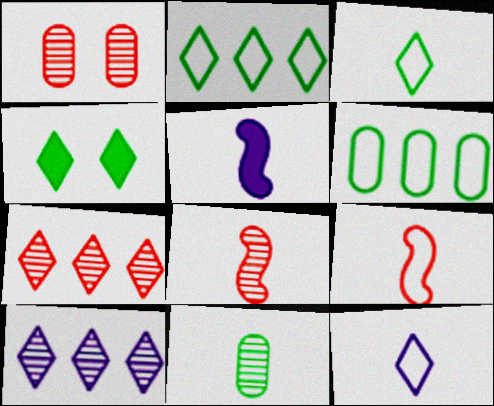[[1, 2, 5], 
[1, 7, 8], 
[4, 7, 12]]